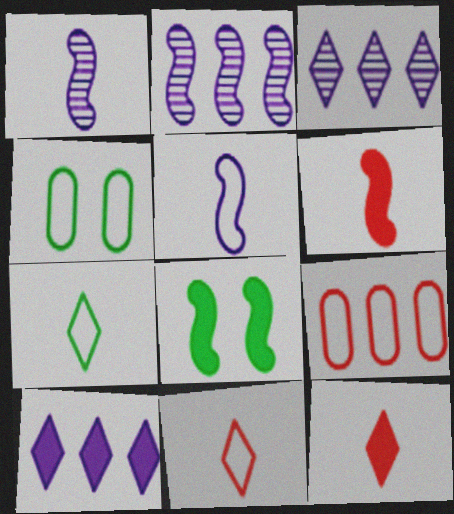[[2, 4, 12], 
[3, 4, 6]]